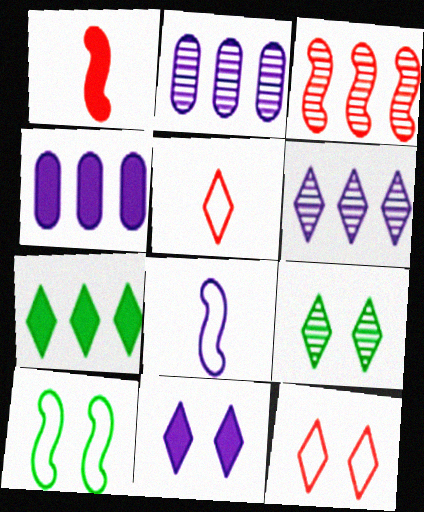[[2, 8, 11], 
[9, 11, 12]]